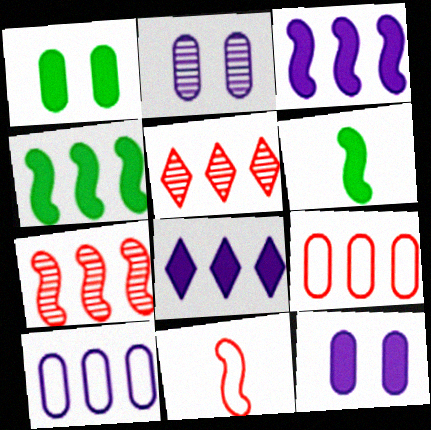[[4, 5, 10]]